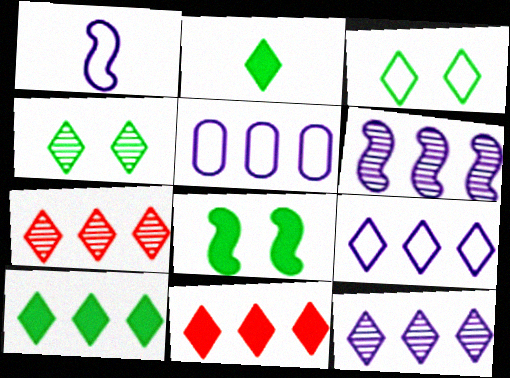[[7, 9, 10]]